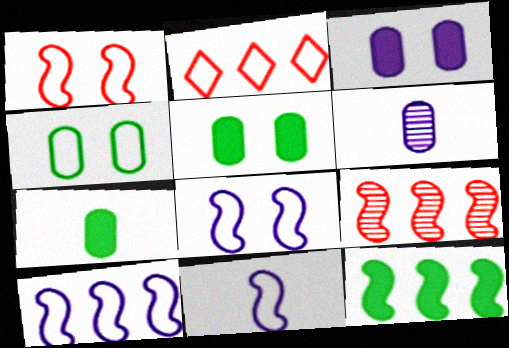[[2, 4, 11], 
[8, 10, 11], 
[9, 10, 12]]